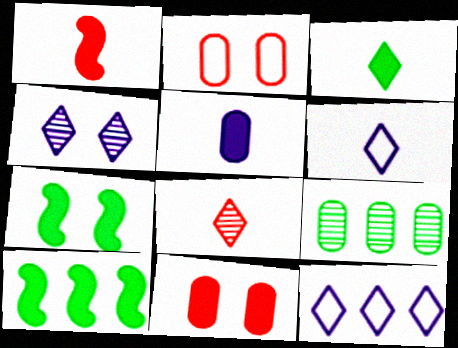[[1, 3, 5], 
[2, 4, 7], 
[2, 5, 9], 
[3, 6, 8]]